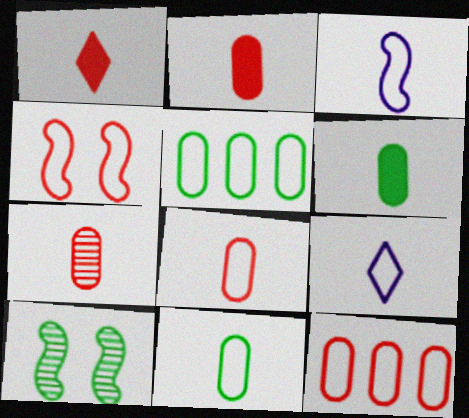[[2, 7, 8], 
[4, 5, 9]]